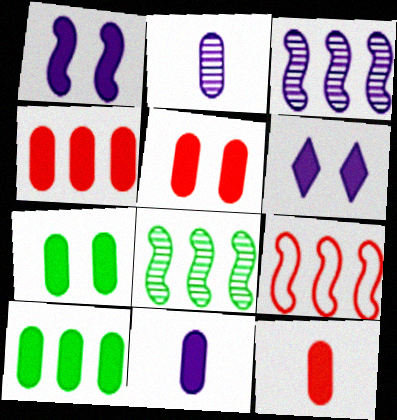[[4, 5, 12], 
[4, 7, 11], 
[5, 10, 11]]